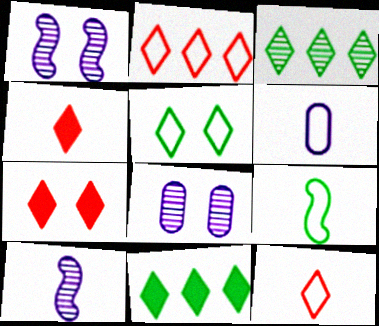[[6, 9, 12]]